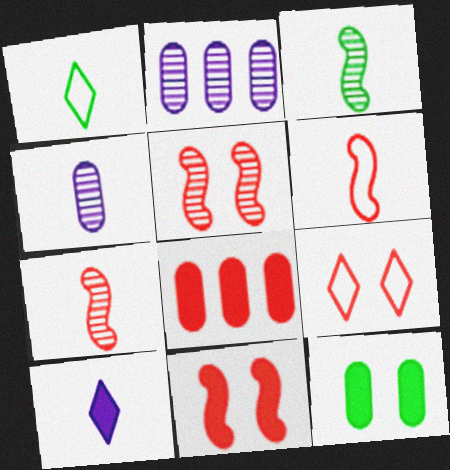[[1, 2, 11], 
[7, 8, 9]]